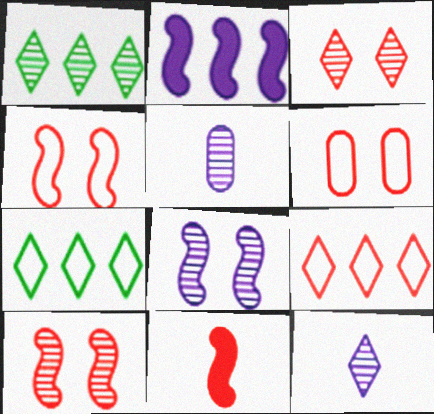[[1, 3, 12], 
[1, 5, 10]]